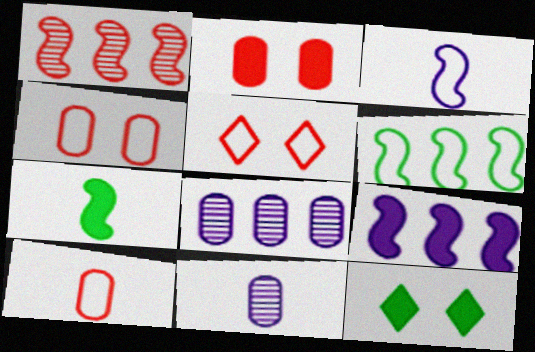[[1, 6, 9], 
[5, 7, 8]]